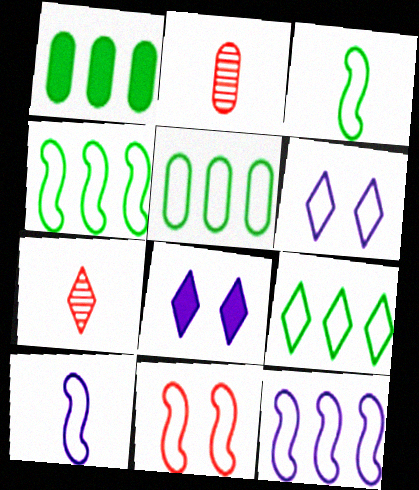[[2, 4, 8], 
[3, 11, 12], 
[4, 5, 9], 
[4, 10, 11], 
[7, 8, 9]]